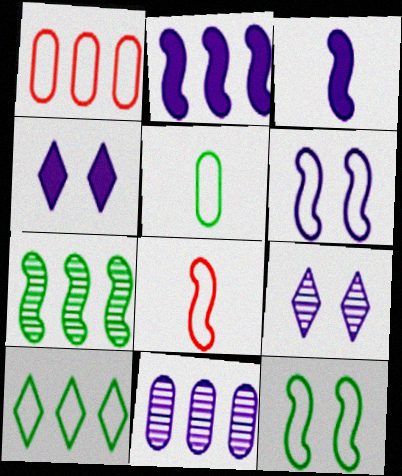[[5, 10, 12]]